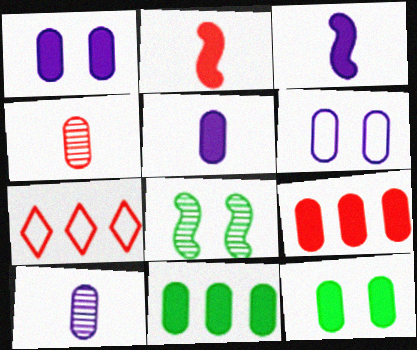[[4, 6, 11], 
[5, 7, 8], 
[5, 9, 12]]